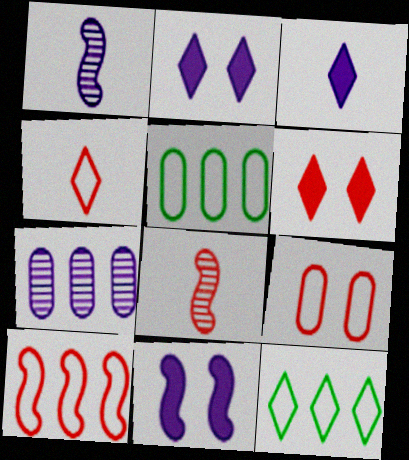[[1, 5, 6], 
[2, 5, 8], 
[4, 9, 10]]